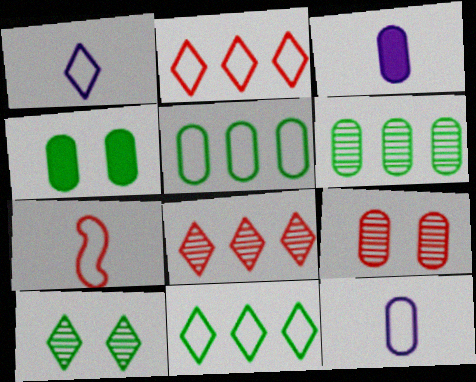[[3, 5, 9]]